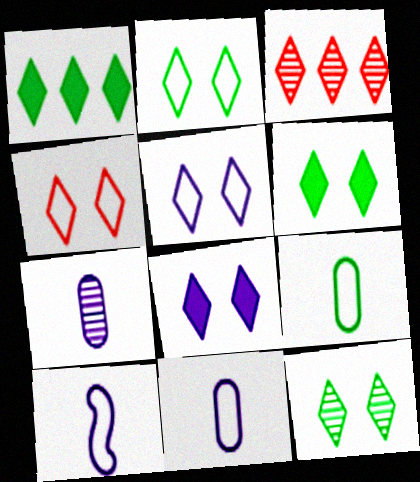[[2, 4, 5], 
[2, 6, 12], 
[4, 8, 12]]